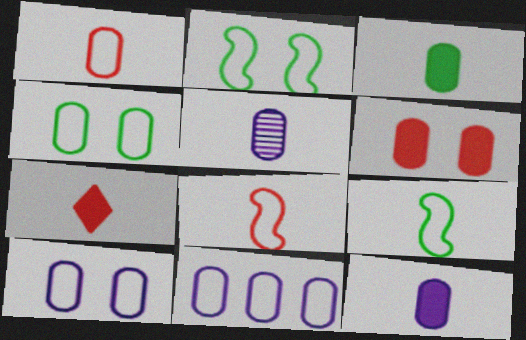[[1, 3, 5], 
[1, 4, 11], 
[5, 7, 9]]